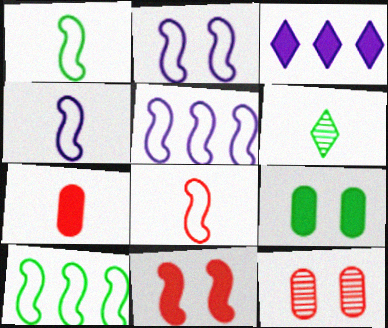[[1, 3, 12], 
[1, 4, 8], 
[2, 4, 5], 
[2, 8, 10], 
[4, 6, 7], 
[6, 9, 10]]